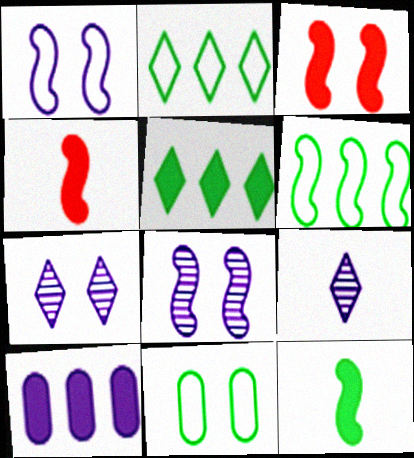[[1, 9, 10], 
[3, 7, 11], 
[4, 6, 8]]